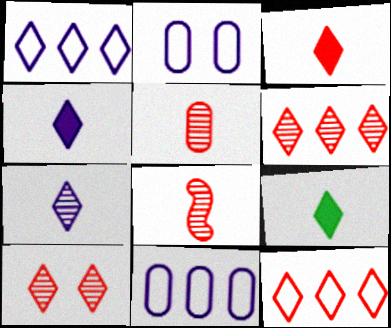[[1, 9, 10], 
[3, 4, 9], 
[3, 10, 12]]